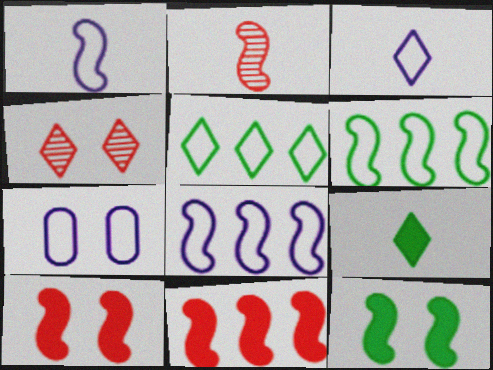[[2, 8, 12], 
[3, 7, 8], 
[4, 7, 12]]